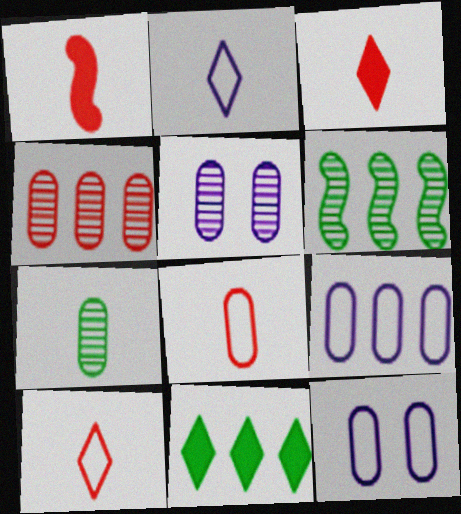[[1, 2, 7], 
[3, 6, 12], 
[4, 5, 7]]